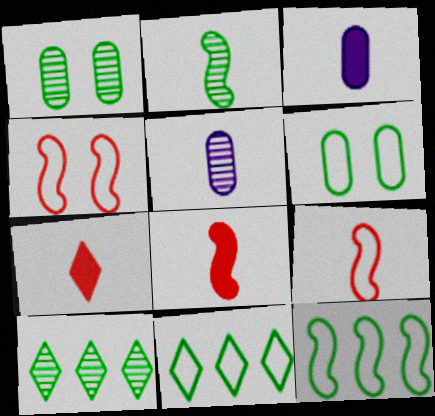[[1, 2, 10], 
[3, 4, 10]]